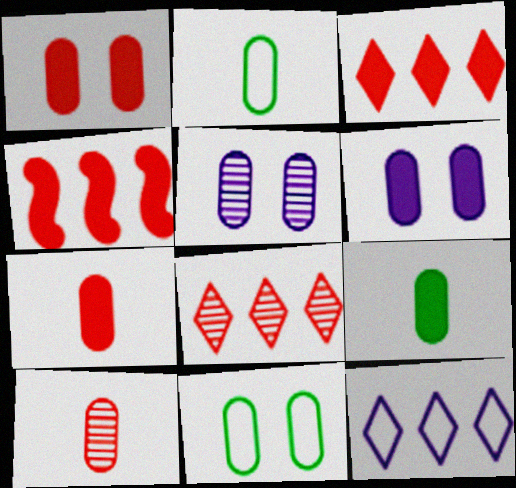[[1, 5, 11]]